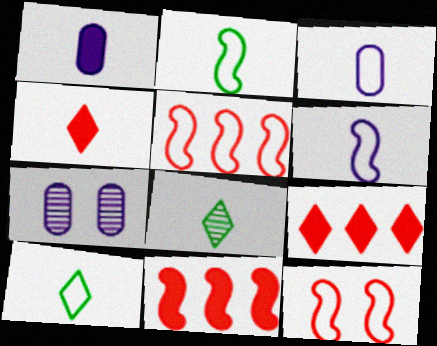[[2, 7, 9], 
[7, 10, 11]]